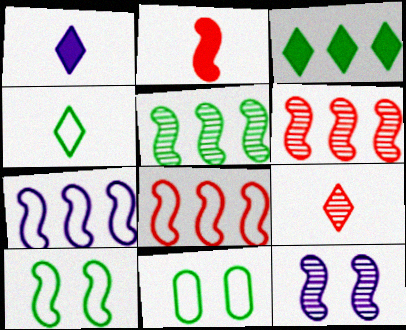[[1, 4, 9], 
[1, 6, 11]]